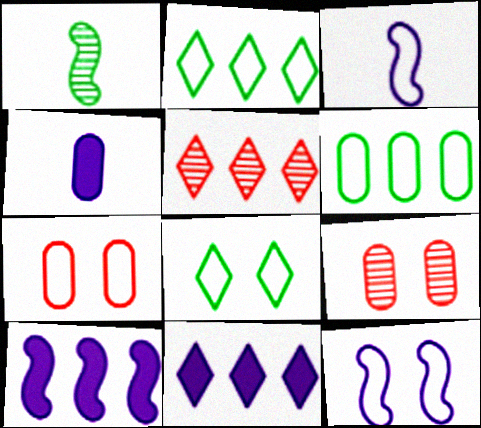[[1, 7, 11], 
[2, 3, 7], 
[2, 5, 11], 
[4, 6, 9], 
[5, 6, 10], 
[7, 8, 12]]